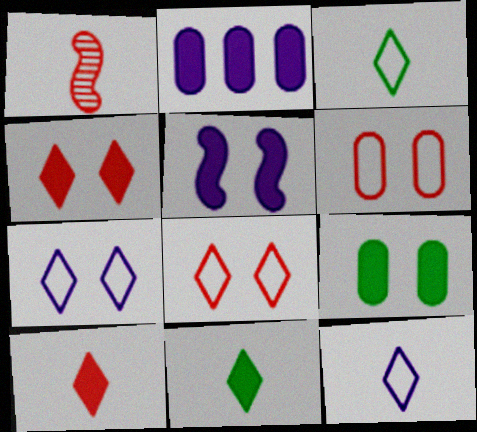[[4, 5, 9]]